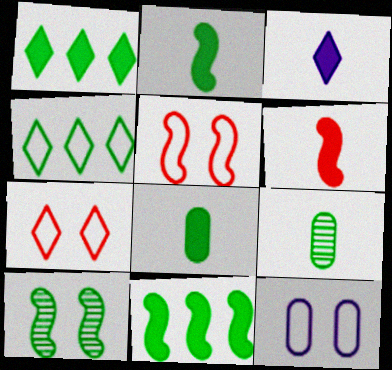[[3, 6, 8], 
[4, 8, 10]]